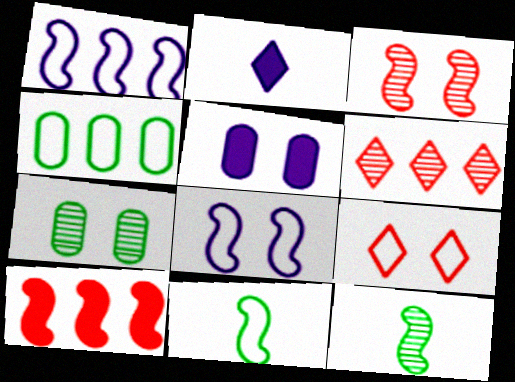[[2, 3, 4], 
[5, 6, 11], 
[8, 10, 12]]